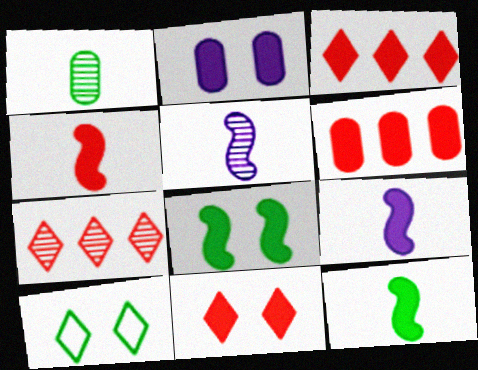[[2, 3, 12], 
[2, 8, 11], 
[4, 6, 11], 
[4, 9, 12], 
[5, 6, 10]]